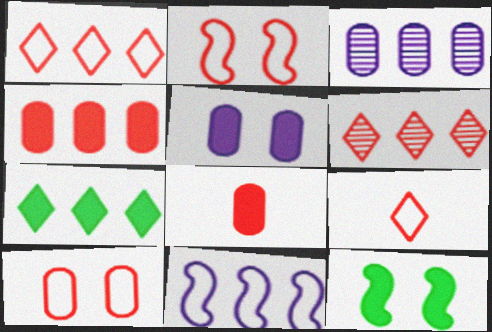[[2, 6, 8], 
[3, 9, 12]]